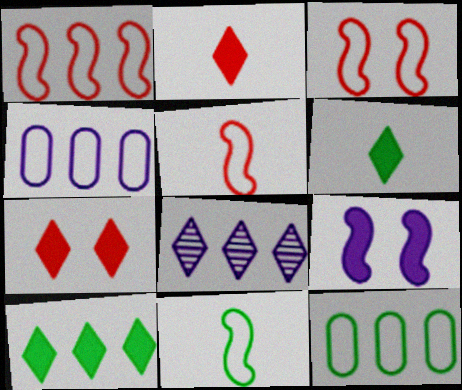[[1, 3, 5]]